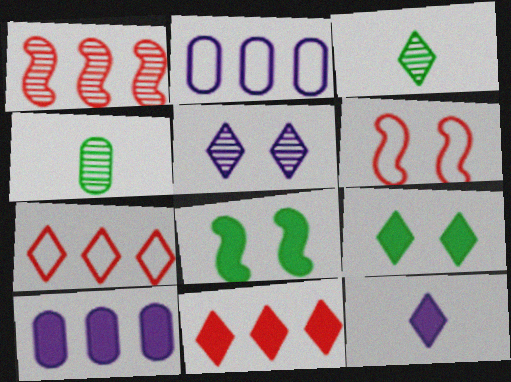[[1, 4, 5], 
[3, 6, 10], 
[9, 11, 12]]